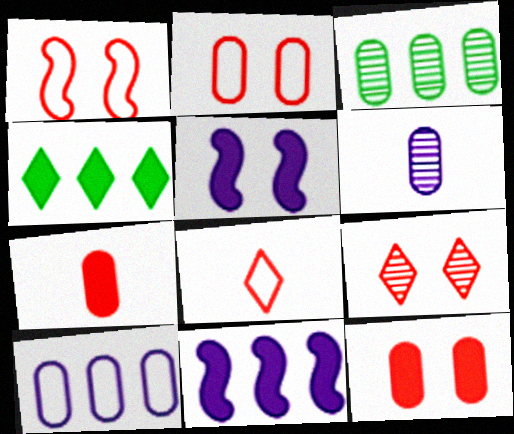[[1, 4, 6], 
[1, 9, 12], 
[3, 5, 8], 
[4, 5, 7]]